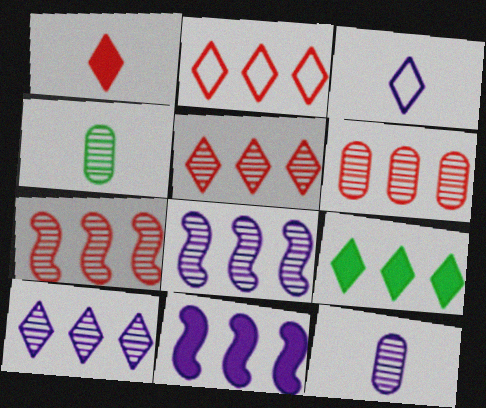[[2, 9, 10], 
[5, 6, 7]]